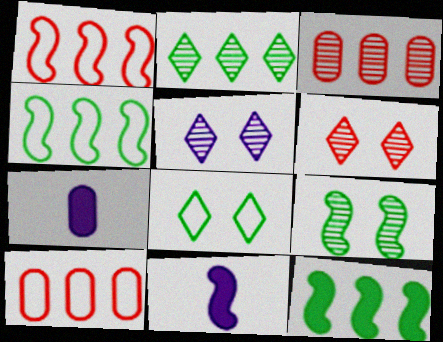[[1, 9, 11], 
[3, 8, 11], 
[4, 6, 7]]